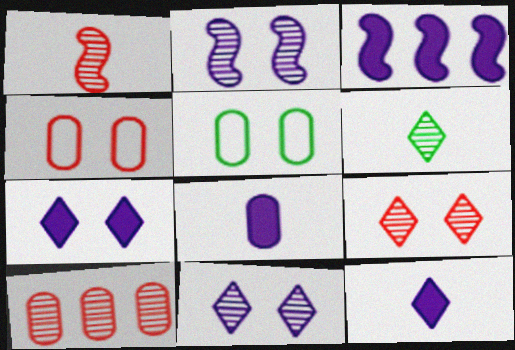[[1, 9, 10], 
[2, 6, 10], 
[3, 4, 6], 
[3, 7, 8], 
[5, 8, 10]]